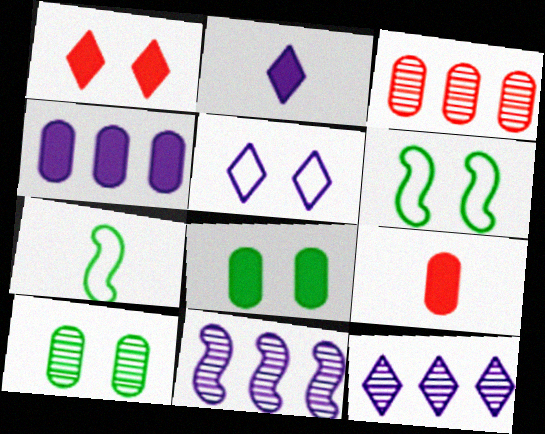[[2, 3, 6], 
[2, 5, 12], 
[4, 8, 9], 
[6, 9, 12]]